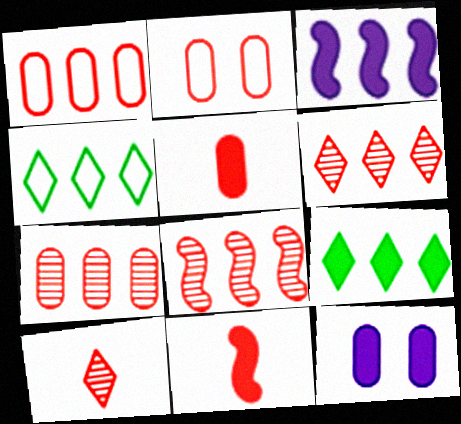[[2, 5, 7], 
[2, 6, 11], 
[3, 4, 7], 
[6, 7, 8], 
[9, 11, 12]]